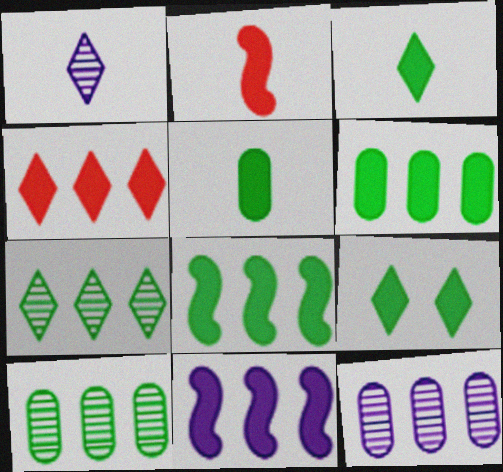[[4, 6, 11], 
[5, 8, 9]]